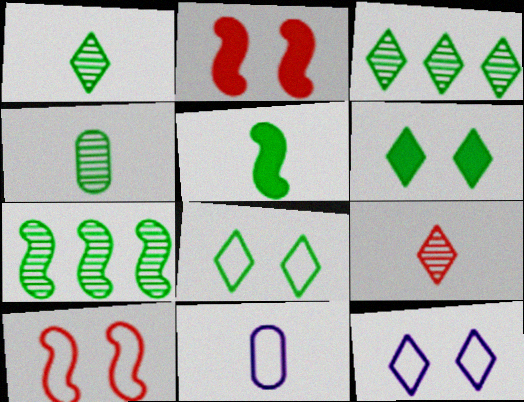[[2, 3, 11], 
[5, 9, 11]]